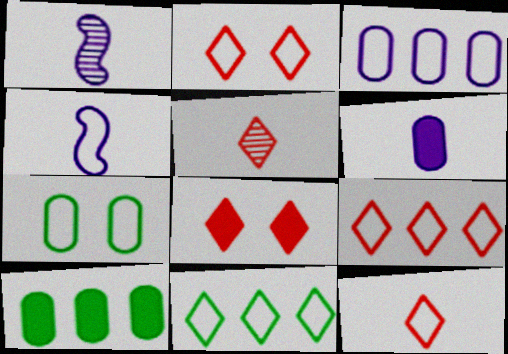[[1, 2, 10], 
[2, 9, 12], 
[4, 7, 9], 
[5, 8, 9]]